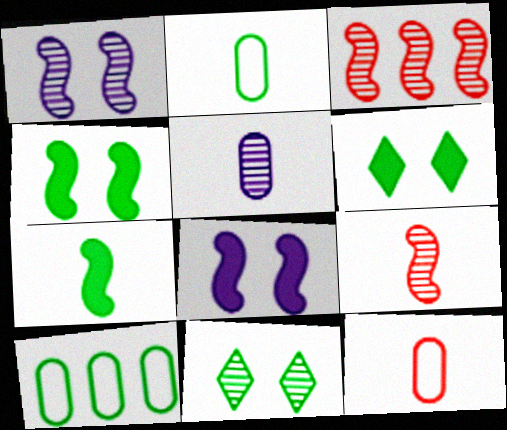[[3, 5, 11], 
[7, 10, 11]]